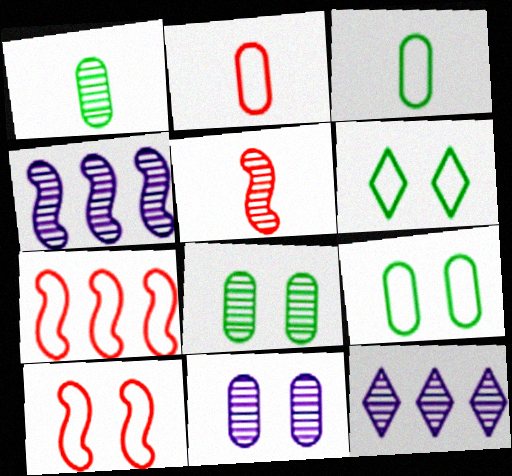[[5, 8, 12]]